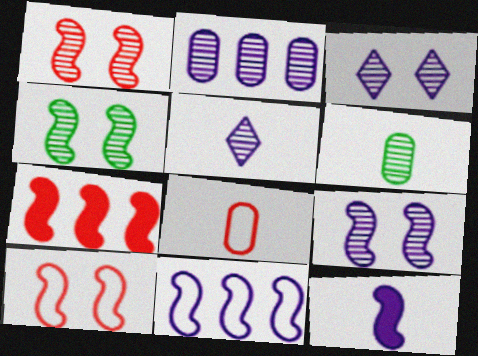[[1, 4, 9], 
[2, 5, 9], 
[9, 11, 12]]